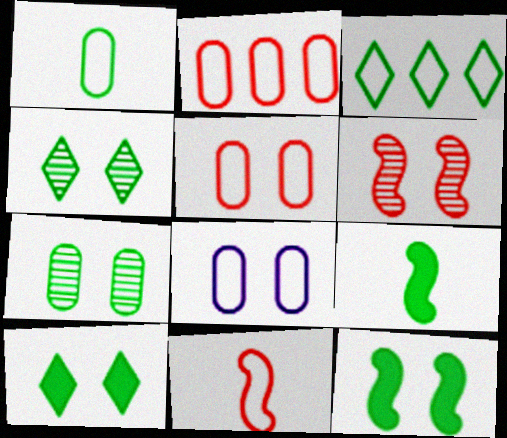[[1, 2, 8], 
[3, 7, 9], 
[3, 8, 11], 
[6, 8, 10]]